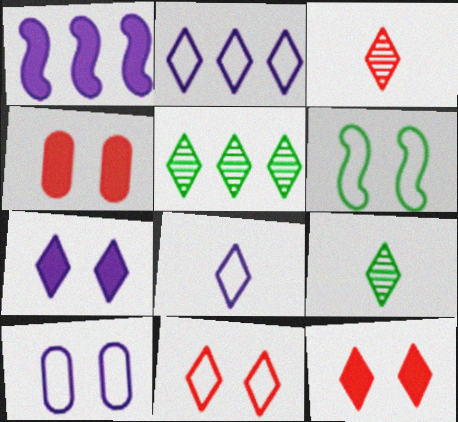[[2, 9, 12], 
[5, 8, 12], 
[6, 10, 11]]